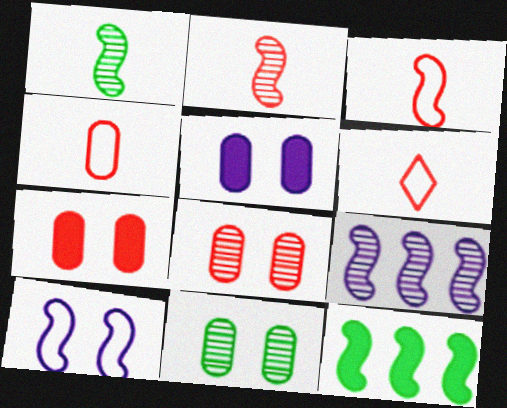[[2, 10, 12], 
[3, 4, 6]]